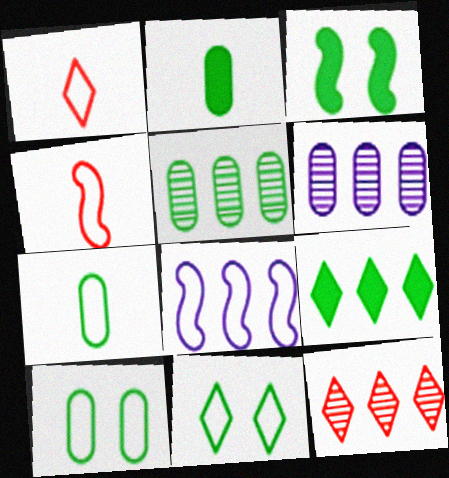[[1, 3, 6], 
[1, 8, 10], 
[2, 3, 9], 
[2, 5, 10]]